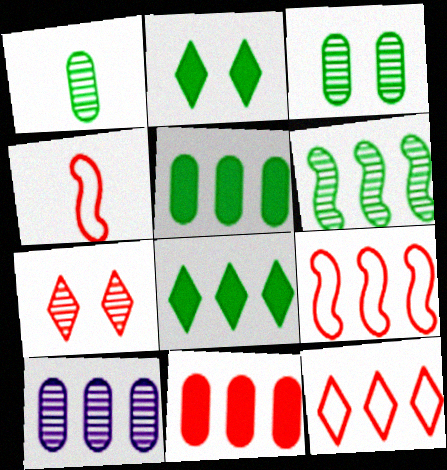[[2, 4, 10], 
[4, 7, 11], 
[8, 9, 10]]